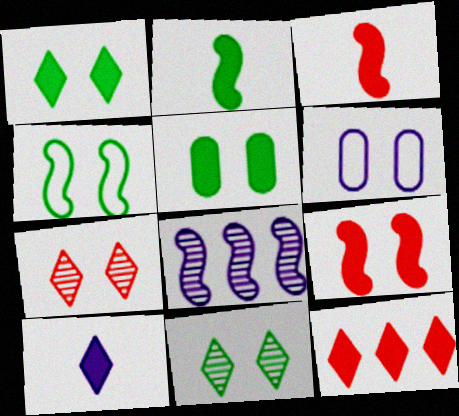[[1, 10, 12], 
[3, 4, 8], 
[4, 5, 11], 
[6, 8, 10], 
[6, 9, 11]]